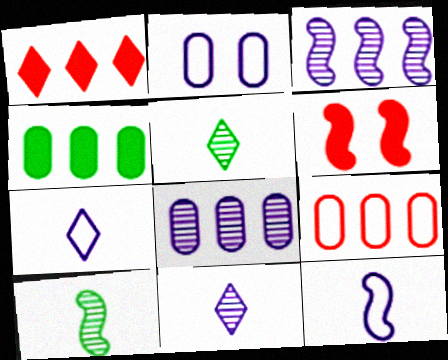[[1, 2, 10], 
[4, 8, 9]]